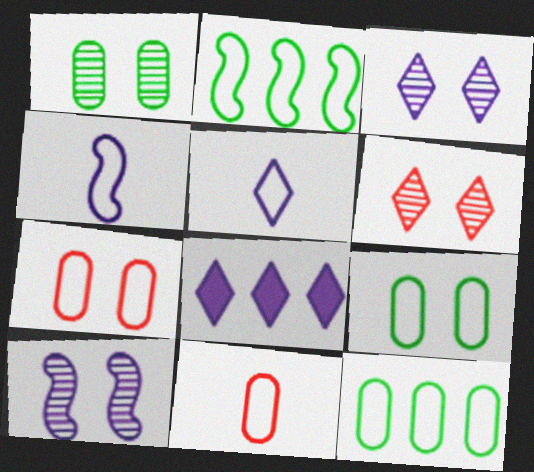[[1, 6, 10], 
[2, 5, 7], 
[3, 5, 8]]